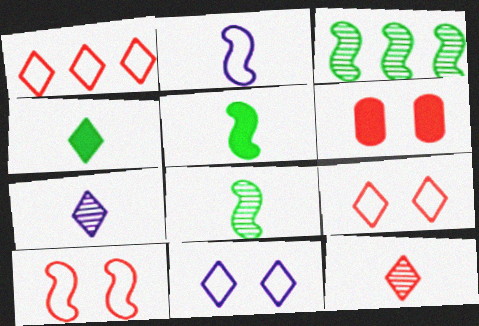[]